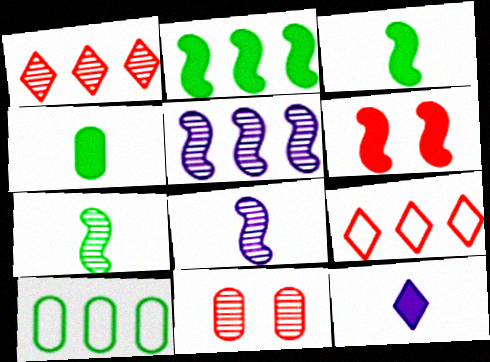[]